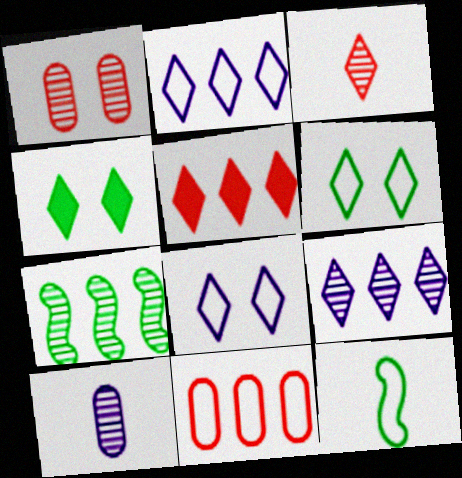[[2, 3, 4], 
[8, 11, 12]]